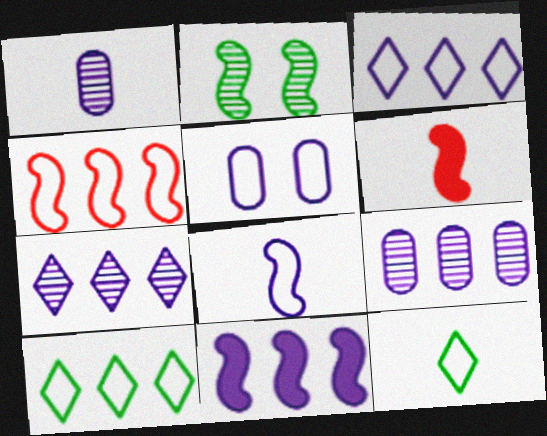[[1, 6, 12], 
[3, 5, 8], 
[3, 9, 11], 
[4, 5, 12]]